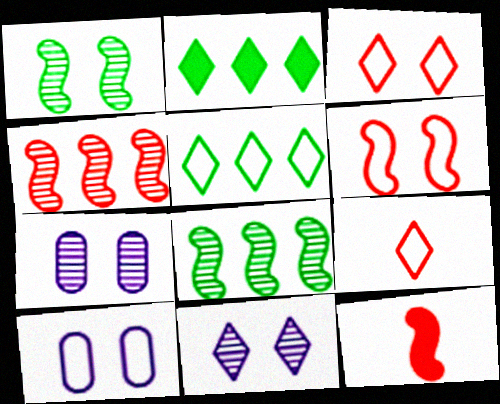[[2, 9, 11], 
[4, 6, 12], 
[5, 7, 12]]